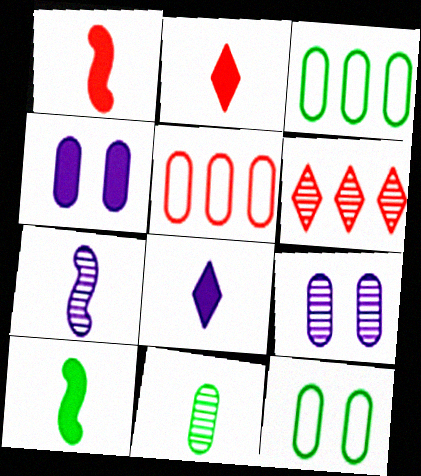[[4, 5, 11]]